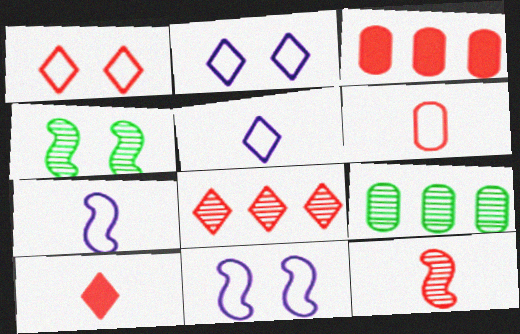[[1, 3, 12], 
[1, 8, 10], 
[3, 4, 5], 
[6, 10, 12], 
[9, 10, 11]]